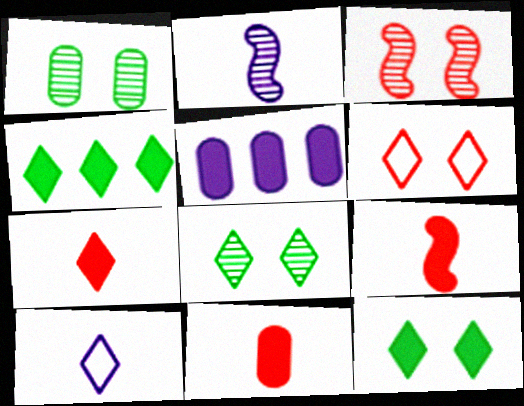[[5, 9, 12], 
[7, 9, 11]]